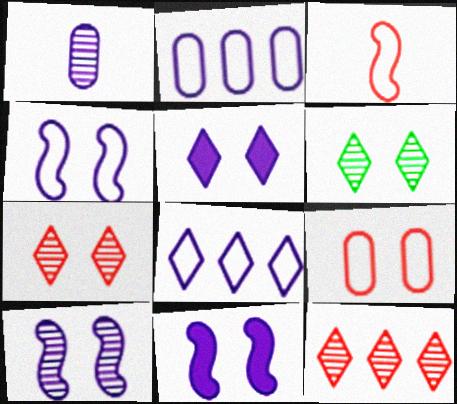[[1, 8, 11], 
[4, 10, 11], 
[6, 9, 11]]